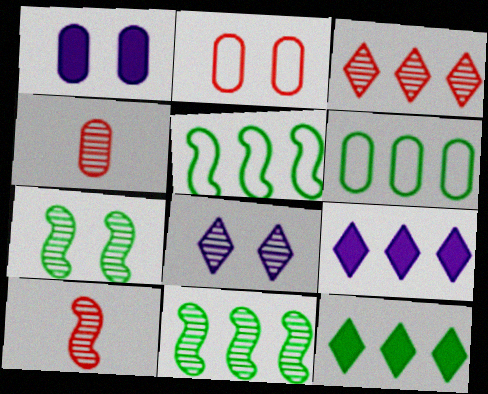[[1, 4, 6], 
[4, 8, 11], 
[6, 11, 12]]